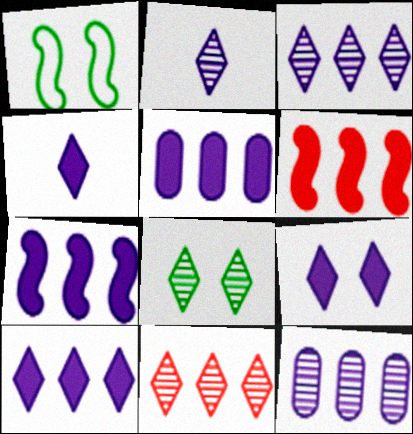[[2, 8, 11], 
[4, 9, 10], 
[5, 7, 10]]